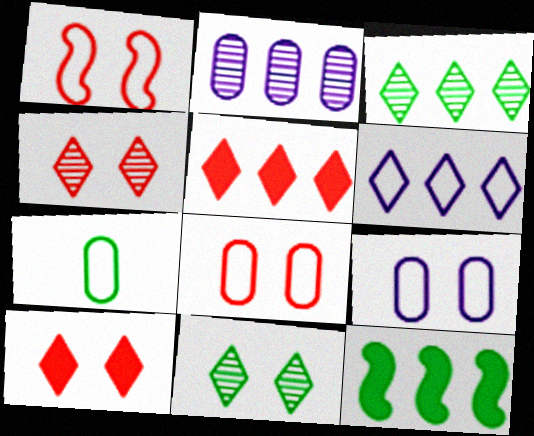[[1, 6, 7], 
[3, 5, 6], 
[7, 11, 12]]